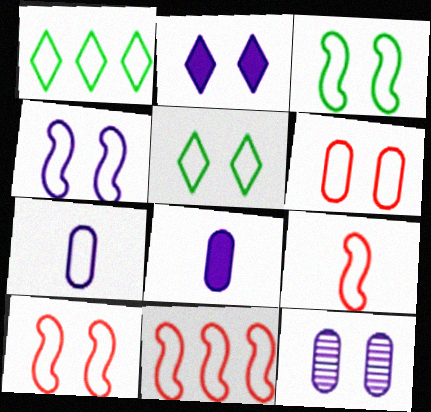[[1, 7, 10], 
[2, 4, 12], 
[3, 4, 10], 
[4, 5, 6], 
[5, 7, 11], 
[9, 10, 11]]